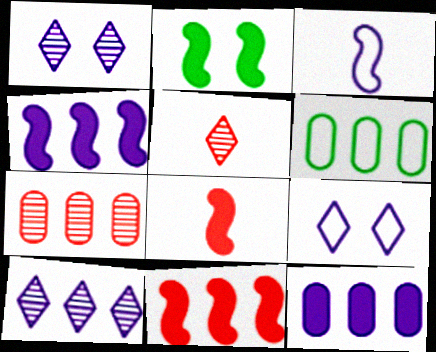[[1, 3, 12], 
[1, 6, 8], 
[2, 4, 8], 
[6, 7, 12], 
[6, 10, 11]]